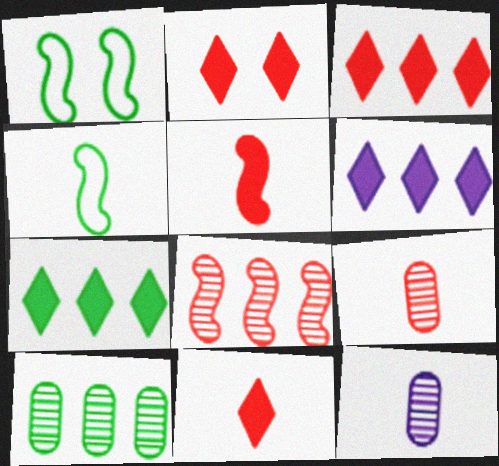[[1, 3, 12], 
[1, 6, 9], 
[2, 3, 11], 
[3, 6, 7], 
[4, 11, 12]]